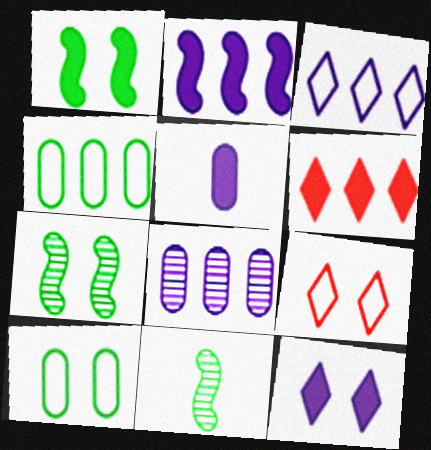[[1, 5, 6], 
[2, 3, 8], 
[2, 5, 12]]